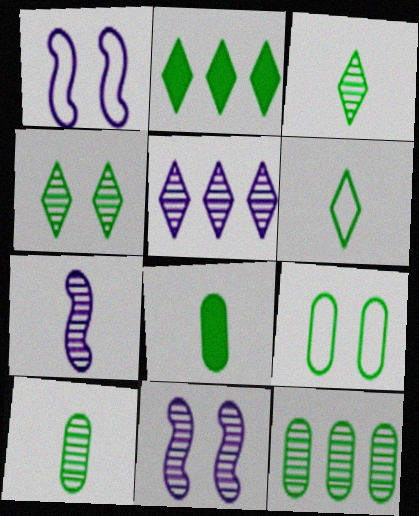[[2, 4, 6], 
[8, 9, 12]]